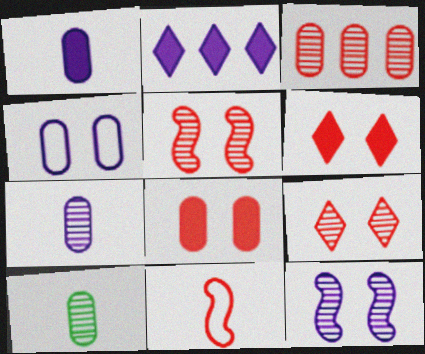[[3, 6, 11]]